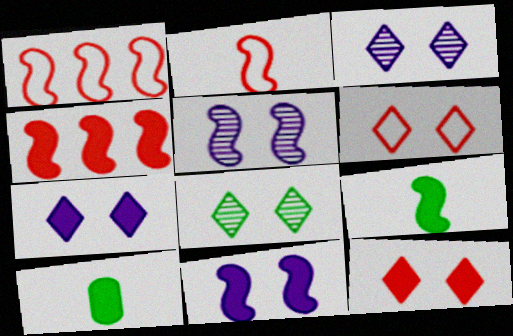[[1, 3, 10], 
[1, 5, 9], 
[4, 7, 10], 
[4, 9, 11], 
[6, 7, 8]]